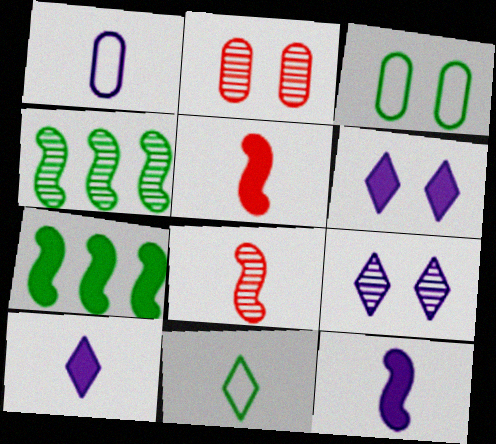[]